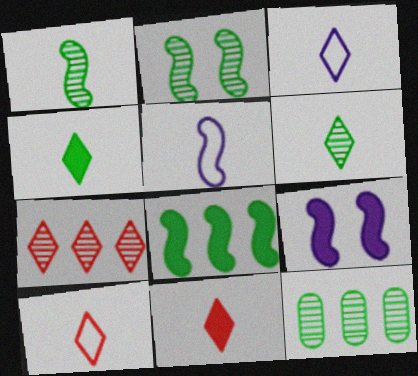[[2, 6, 12], 
[3, 6, 11], 
[9, 10, 12]]